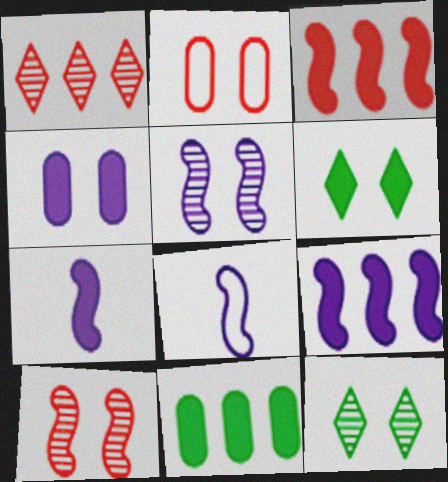[[2, 5, 6], 
[5, 8, 9]]